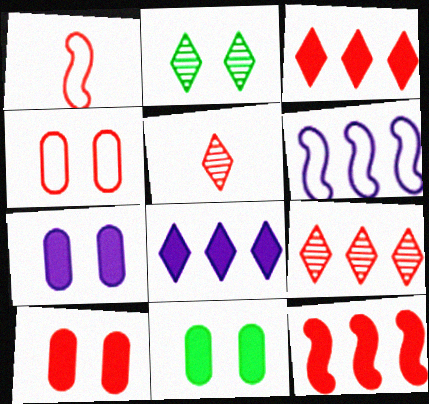[[1, 9, 10], 
[4, 5, 12], 
[5, 6, 11], 
[7, 10, 11]]